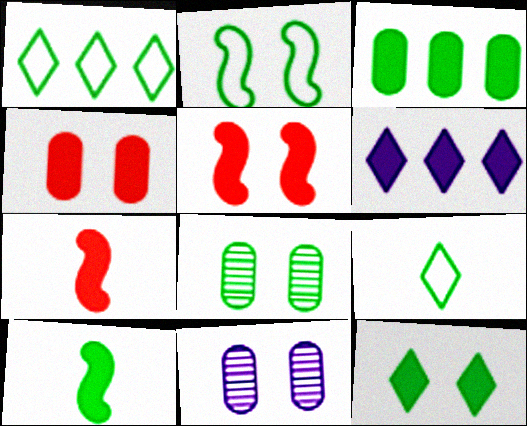[[1, 7, 11], 
[1, 8, 10], 
[2, 8, 12], 
[3, 10, 12], 
[4, 6, 10]]